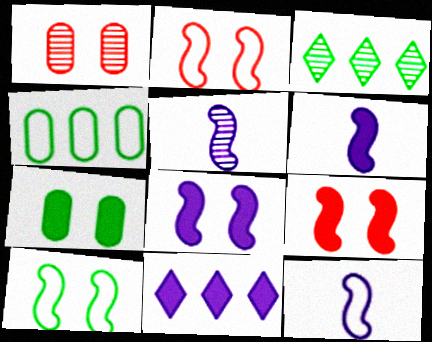[[1, 3, 5], 
[5, 6, 12]]